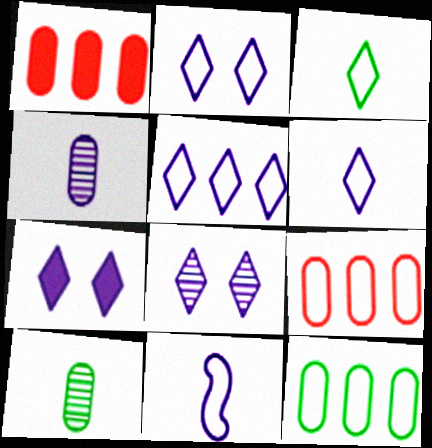[[2, 5, 6], 
[2, 7, 8]]